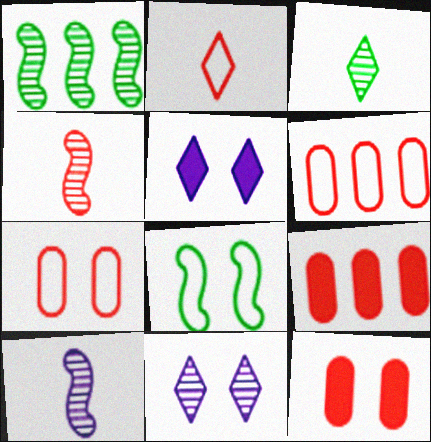[[8, 11, 12]]